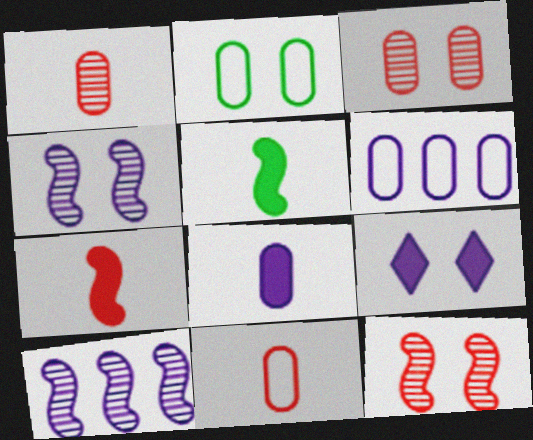[[2, 6, 11], 
[2, 9, 12]]